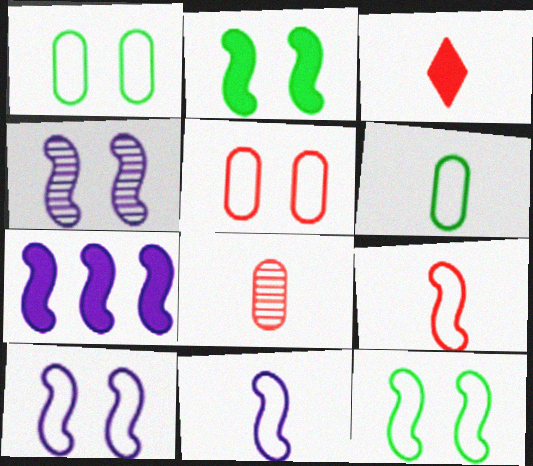[[3, 8, 9], 
[4, 7, 11]]